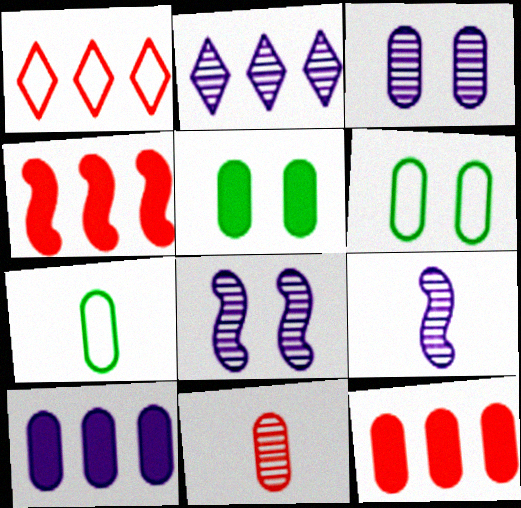[[1, 5, 9], 
[2, 3, 9], 
[3, 7, 12], 
[6, 10, 11]]